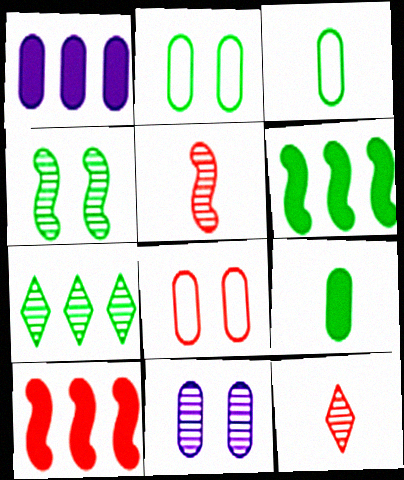[[5, 7, 11], 
[8, 10, 12]]